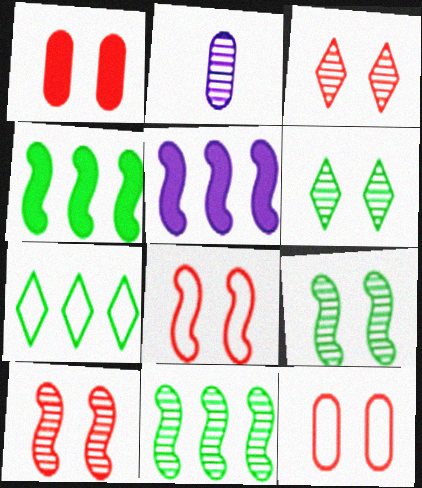[[1, 3, 8], 
[2, 3, 11]]